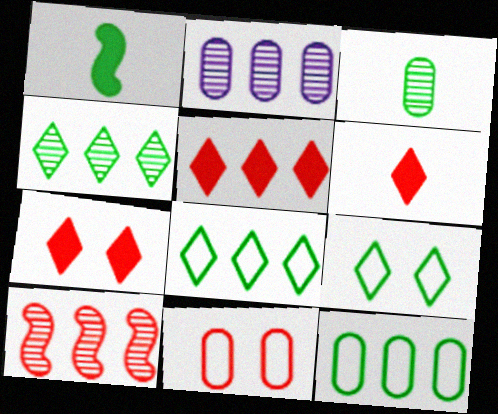[[2, 4, 10], 
[5, 6, 7], 
[6, 10, 11]]